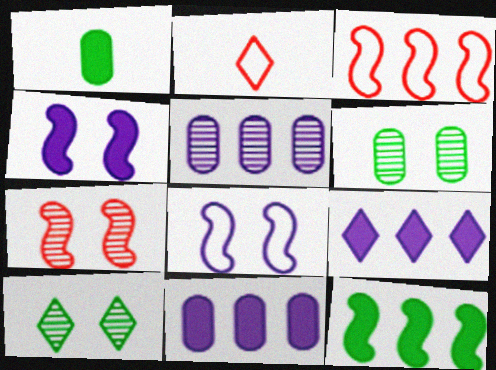[[2, 9, 10]]